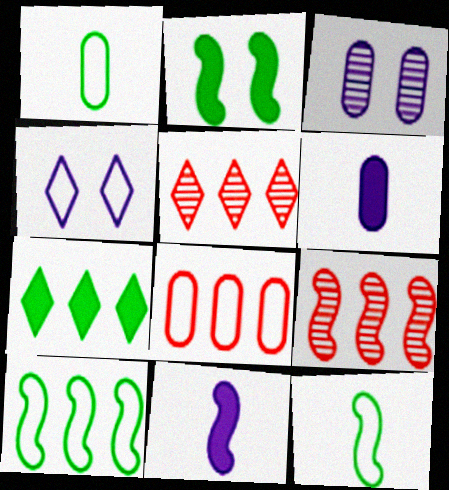[[4, 8, 12]]